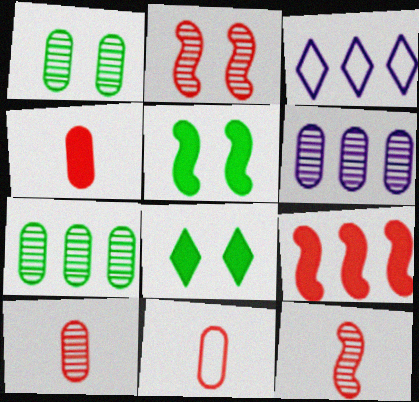[[1, 6, 10], 
[3, 5, 10], 
[3, 7, 9], 
[4, 10, 11]]